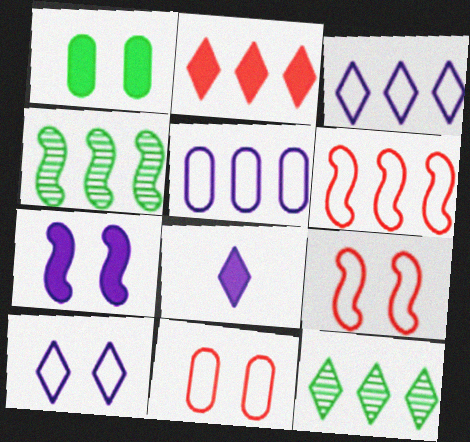[[2, 3, 12], 
[2, 4, 5], 
[4, 8, 11]]